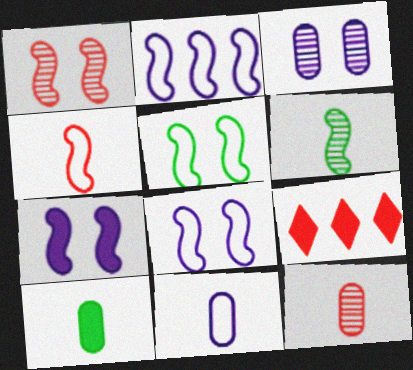[[1, 5, 7], 
[2, 4, 5], 
[7, 9, 10], 
[10, 11, 12]]